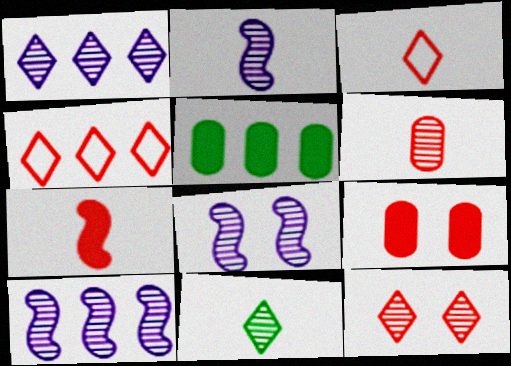[[1, 11, 12], 
[2, 6, 11], 
[2, 8, 10], 
[3, 5, 8], 
[3, 6, 7], 
[4, 5, 10]]